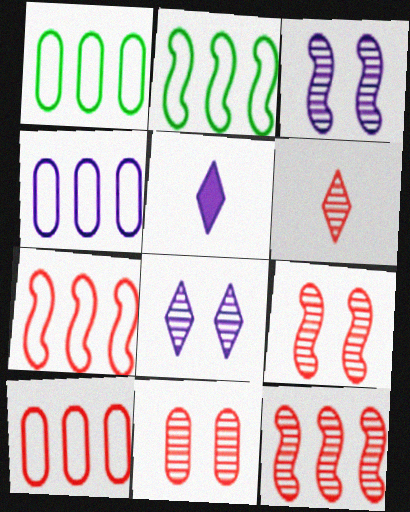[[1, 4, 10], 
[1, 5, 9], 
[2, 5, 11], 
[3, 4, 5], 
[6, 11, 12]]